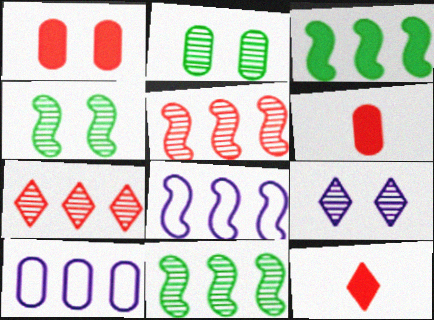[[2, 6, 10], 
[2, 8, 12], 
[3, 5, 8], 
[3, 7, 10], 
[4, 10, 12]]